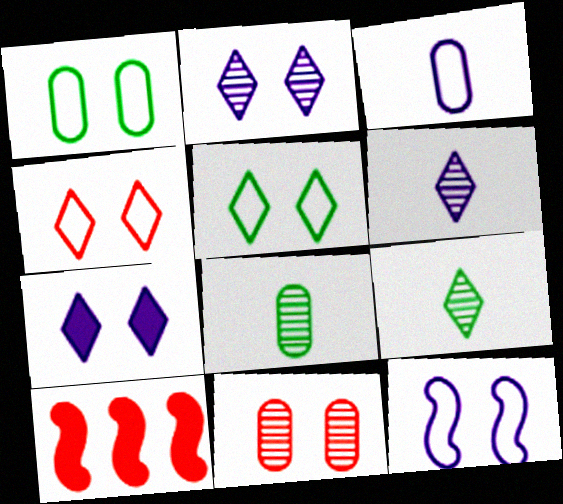[[1, 4, 12], 
[1, 6, 10]]